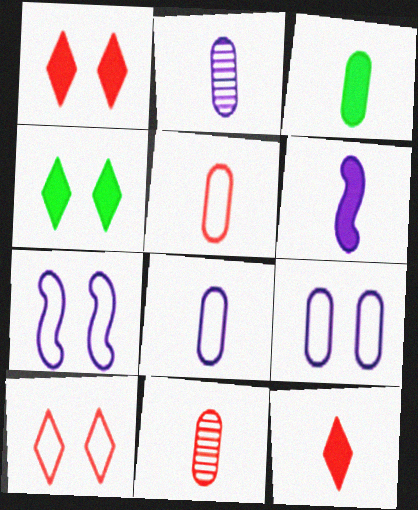[[2, 3, 5], 
[3, 6, 12], 
[3, 8, 11]]